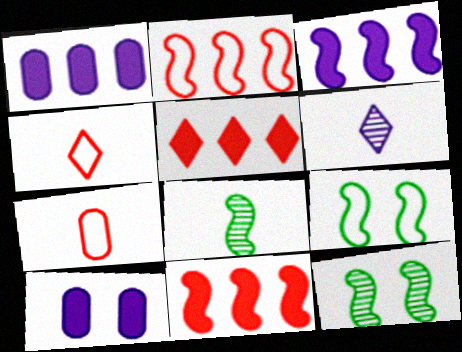[[1, 4, 12]]